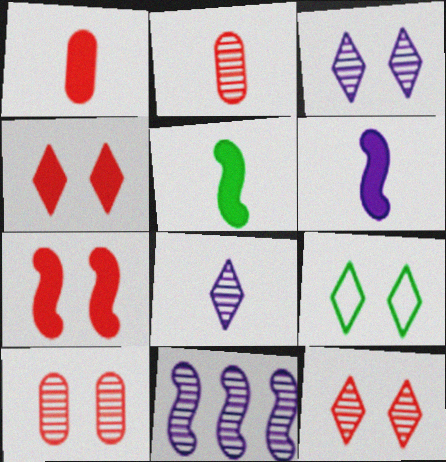[[1, 9, 11], 
[3, 4, 9]]